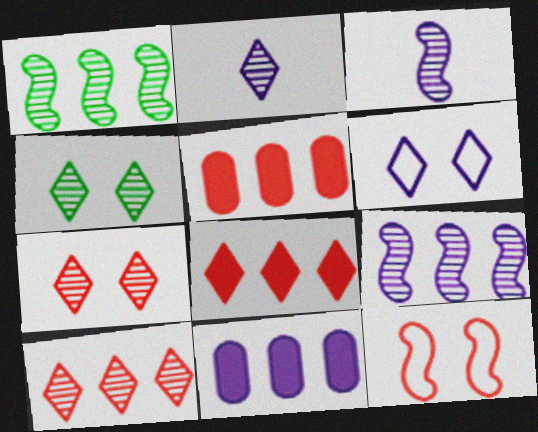[[2, 4, 10], 
[3, 6, 11]]